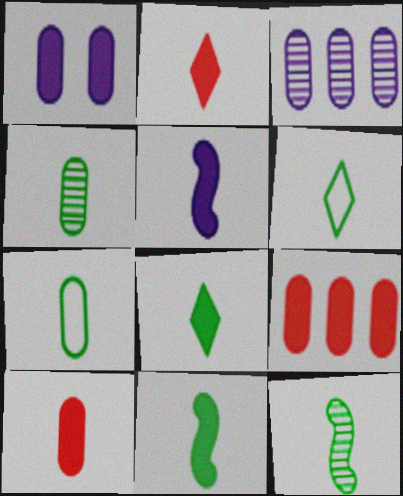[[4, 6, 11], 
[5, 8, 10], 
[7, 8, 12]]